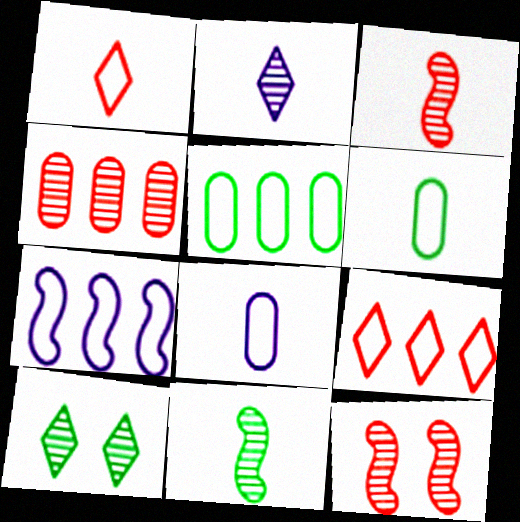[[5, 7, 9]]